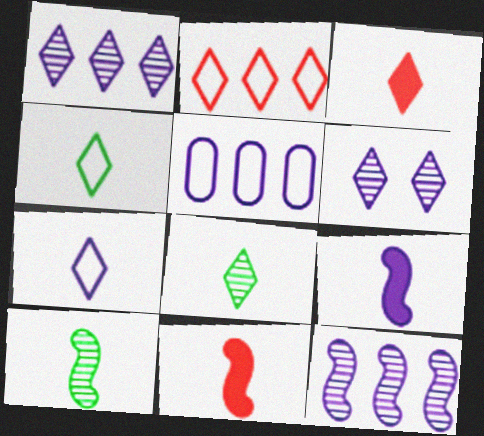[[3, 7, 8], 
[5, 6, 9]]